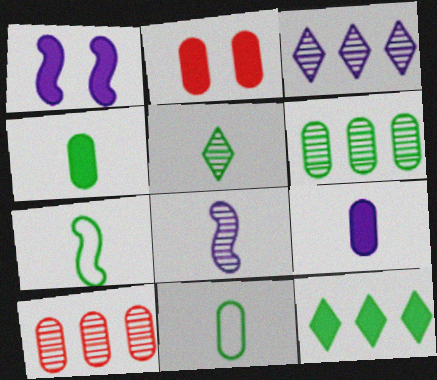[[2, 3, 7], 
[4, 5, 7]]